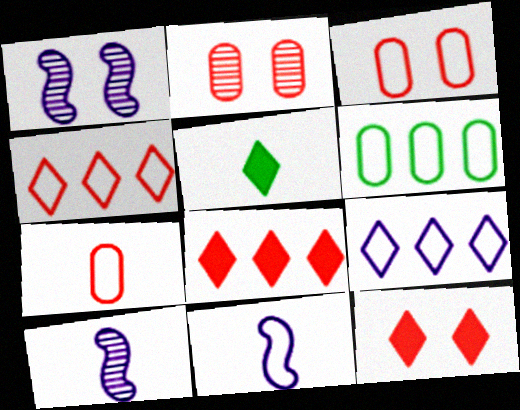[[5, 7, 10], 
[6, 10, 12]]